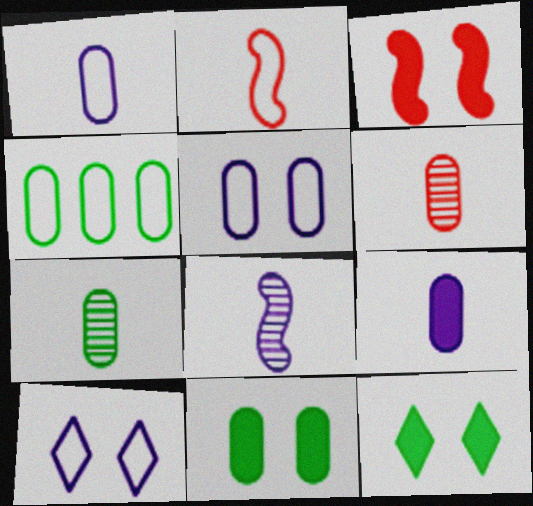[[2, 4, 10], 
[4, 7, 11]]